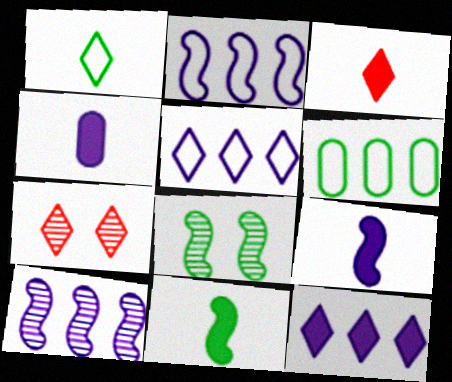[[1, 7, 12], 
[3, 4, 11], 
[6, 7, 9]]